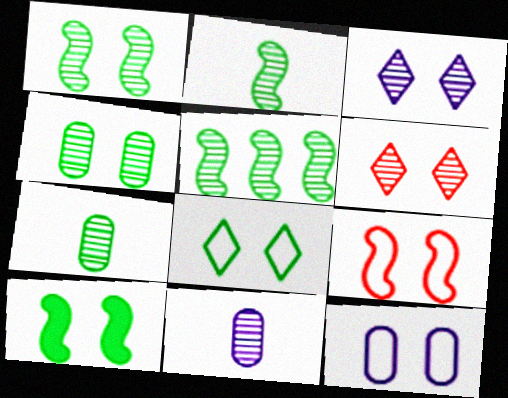[[1, 2, 5], 
[4, 8, 10], 
[5, 6, 11], 
[6, 10, 12], 
[8, 9, 12]]